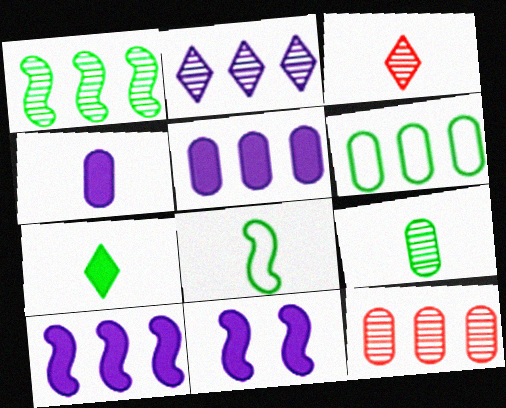[[1, 2, 12], 
[3, 4, 8], 
[3, 6, 11], 
[5, 6, 12], 
[7, 8, 9]]